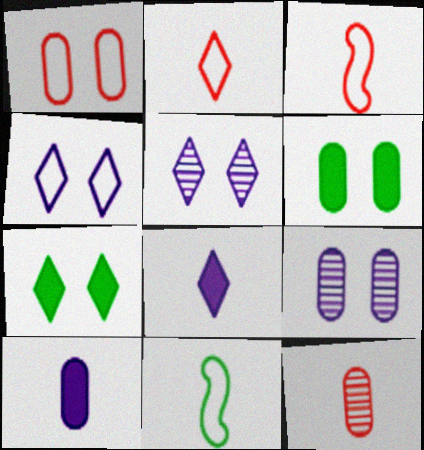[[1, 6, 9], 
[8, 11, 12]]